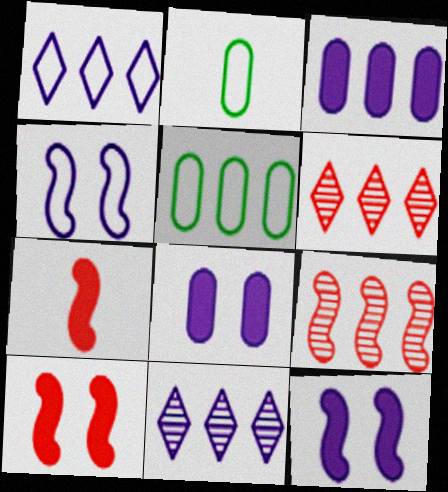[[2, 6, 12], 
[2, 10, 11]]